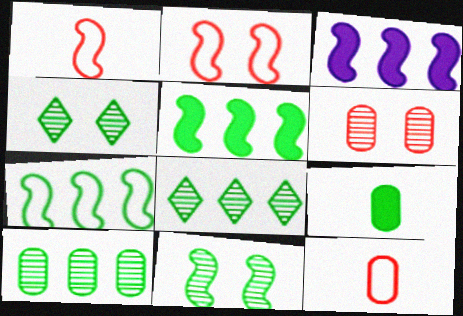[[1, 3, 11], 
[3, 4, 12], 
[4, 7, 9]]